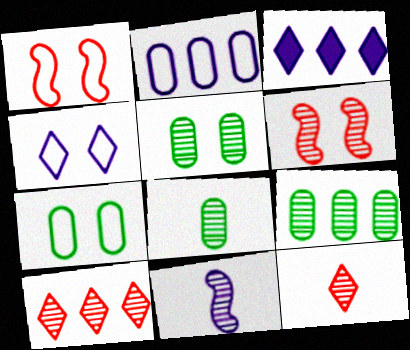[[1, 3, 8], 
[1, 4, 7], 
[5, 8, 9], 
[5, 10, 11], 
[8, 11, 12]]